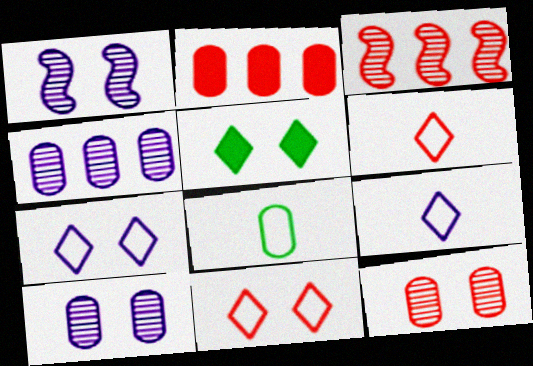[[2, 8, 10]]